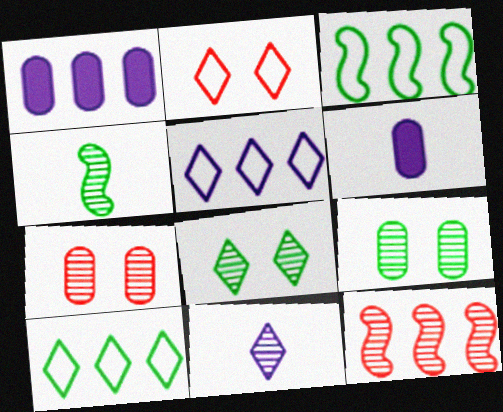[[1, 2, 4], 
[1, 10, 12], 
[9, 11, 12]]